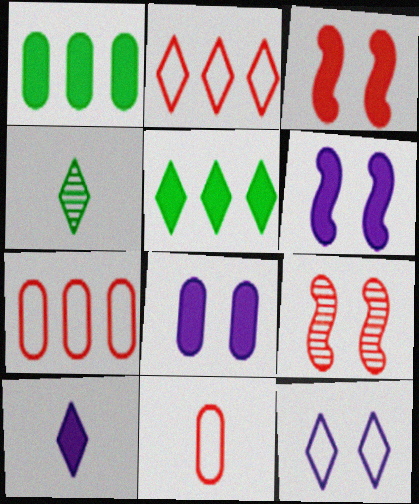[[1, 3, 10], 
[4, 6, 7]]